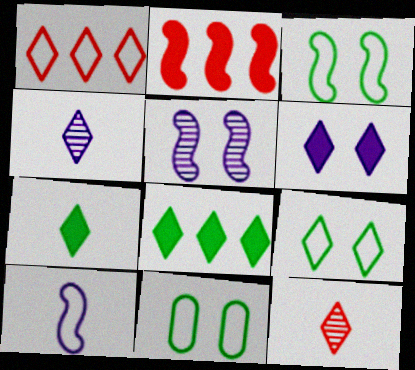[[1, 10, 11], 
[2, 4, 11], 
[3, 9, 11]]